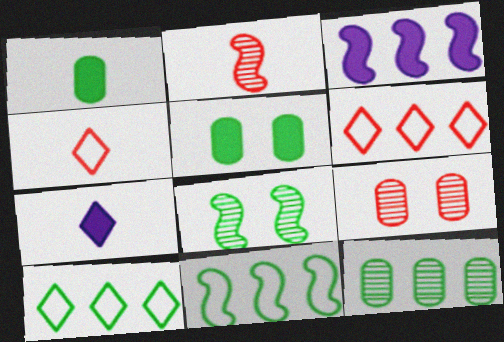[[1, 8, 10], 
[3, 6, 12], 
[7, 9, 11]]